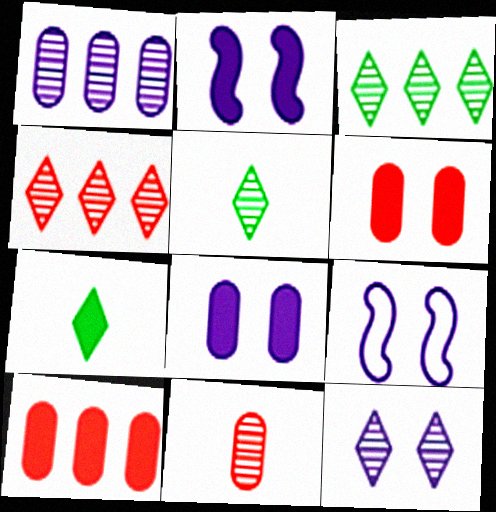[[2, 7, 10], 
[4, 5, 12], 
[5, 9, 10], 
[8, 9, 12]]